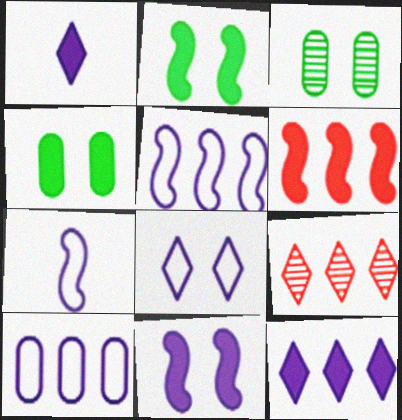[[1, 4, 6], 
[4, 7, 9], 
[7, 8, 10]]